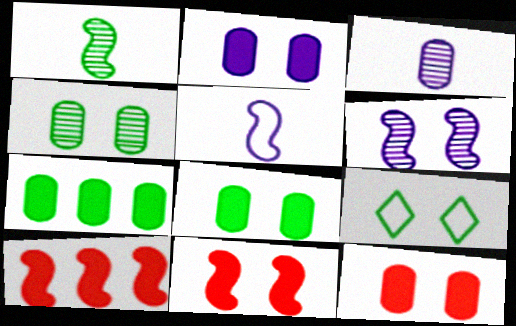[[1, 7, 9], 
[2, 8, 12], 
[3, 9, 10], 
[6, 9, 12]]